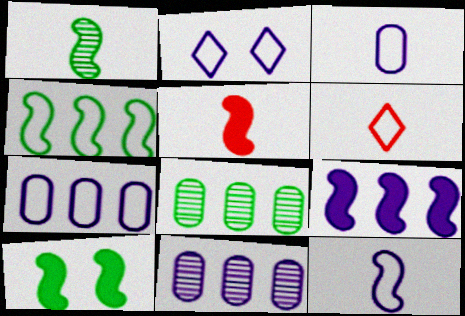[[1, 4, 10], 
[1, 5, 12], 
[2, 5, 8], 
[2, 7, 12], 
[5, 9, 10], 
[6, 10, 11]]